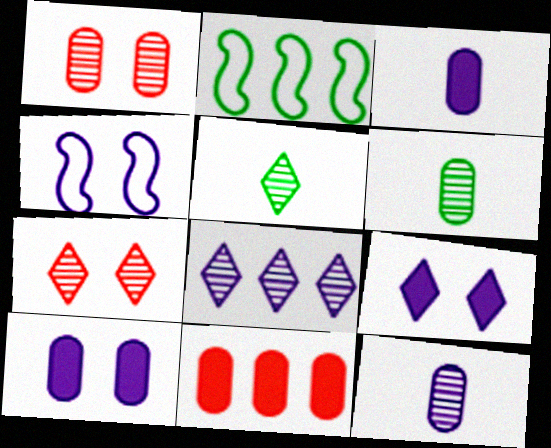[[2, 3, 7], 
[2, 8, 11], 
[3, 4, 8], 
[4, 5, 11], 
[5, 7, 8]]